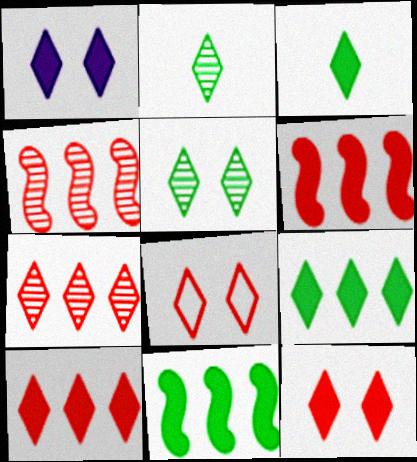[[1, 3, 10], 
[1, 5, 8]]